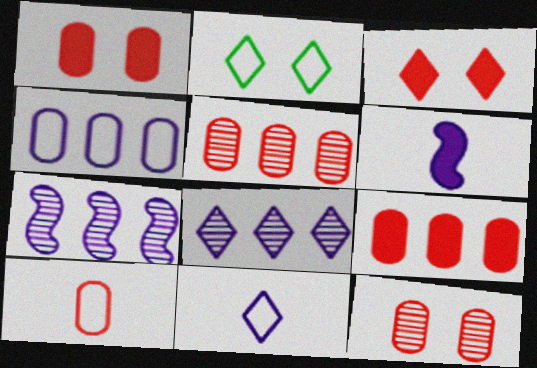[[1, 5, 10], 
[2, 5, 6], 
[9, 10, 12]]